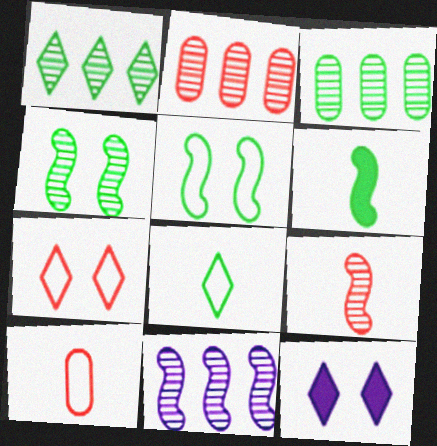[[1, 2, 11], 
[4, 9, 11]]